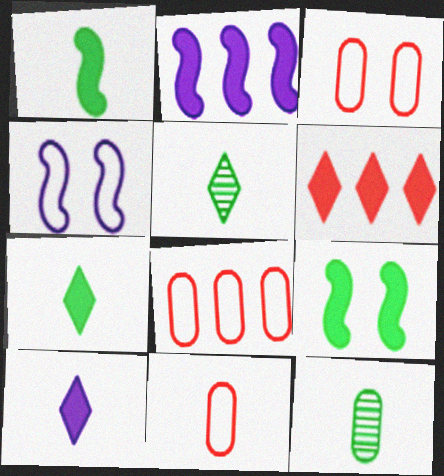[[2, 3, 5], 
[3, 8, 11], 
[4, 6, 12]]